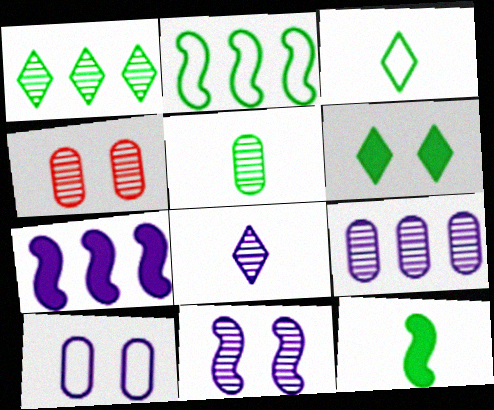[[1, 3, 6], 
[2, 5, 6], 
[3, 4, 7], 
[3, 5, 12], 
[4, 5, 9], 
[7, 8, 10], 
[8, 9, 11]]